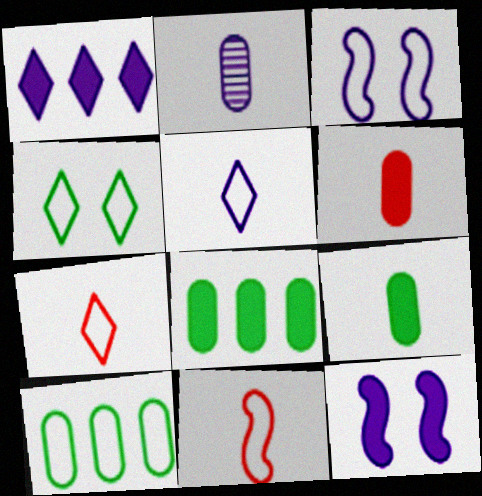[[1, 2, 3], 
[3, 7, 10]]